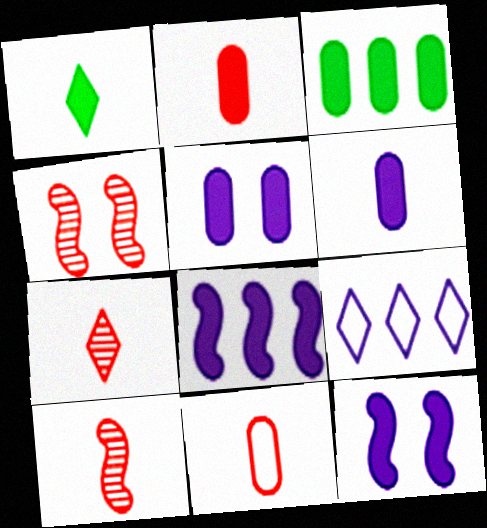[[2, 3, 5]]